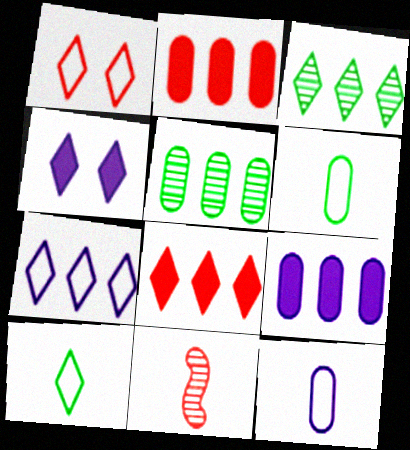[[1, 2, 11], 
[1, 7, 10], 
[3, 7, 8]]